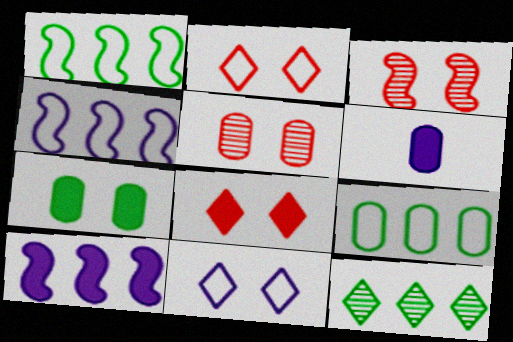[[3, 7, 11], 
[5, 6, 9]]